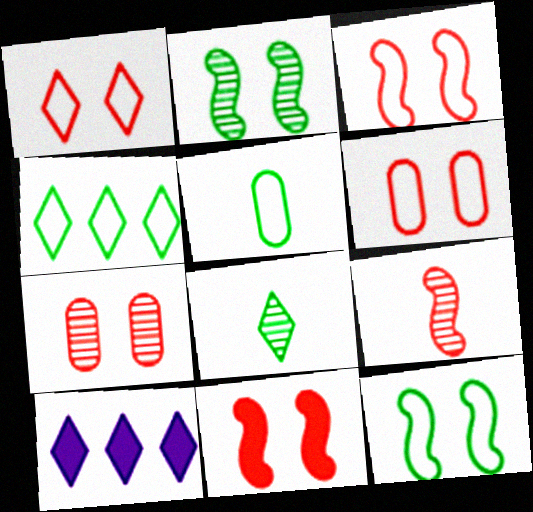[[1, 3, 6], 
[1, 7, 11], 
[1, 8, 10], 
[4, 5, 12]]